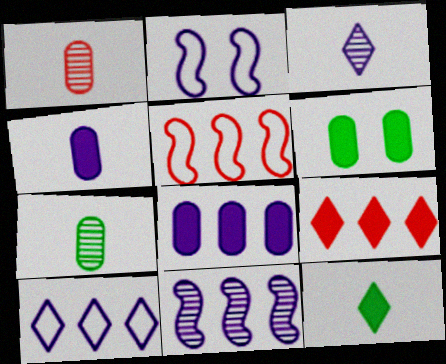[[2, 3, 8], 
[2, 7, 9], 
[3, 5, 6], 
[8, 10, 11]]